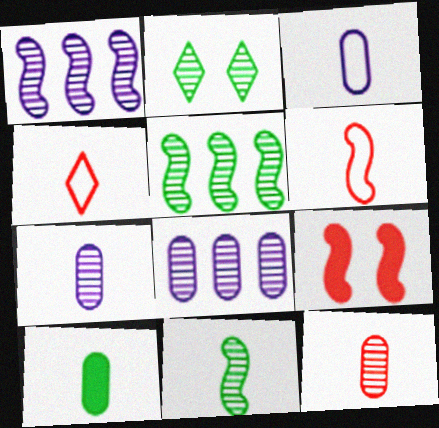[[1, 2, 12], 
[3, 10, 12]]